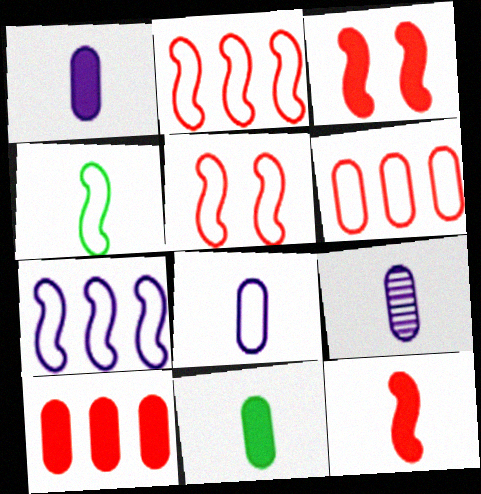[[1, 8, 9], 
[4, 5, 7]]